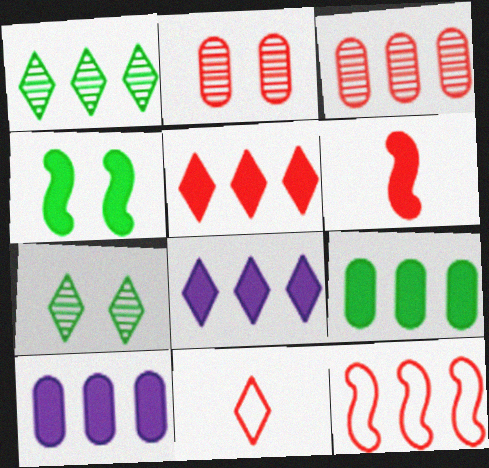[[1, 10, 12], 
[3, 5, 12], 
[7, 8, 11]]